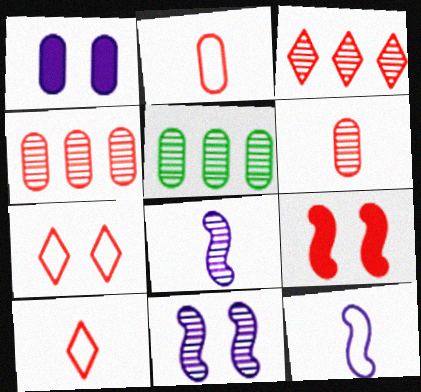[[1, 2, 5], 
[2, 3, 9], 
[4, 9, 10]]